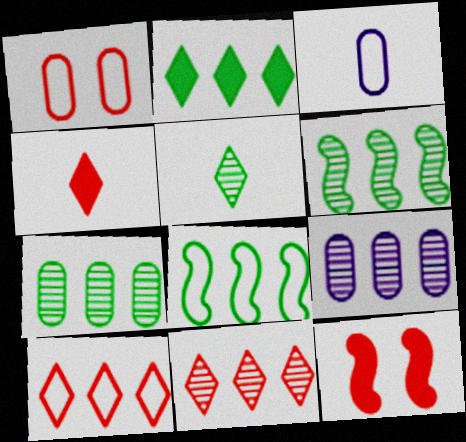[[2, 7, 8], 
[6, 9, 11]]